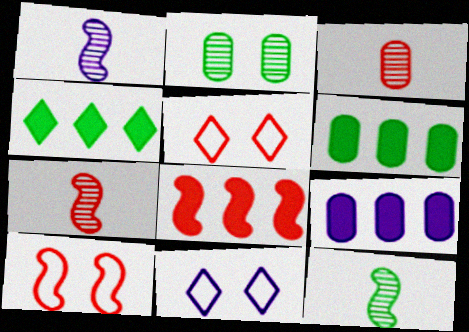[[1, 5, 6], 
[1, 7, 12], 
[1, 9, 11], 
[3, 5, 8], 
[4, 8, 9], 
[5, 9, 12], 
[6, 7, 11], 
[7, 8, 10]]